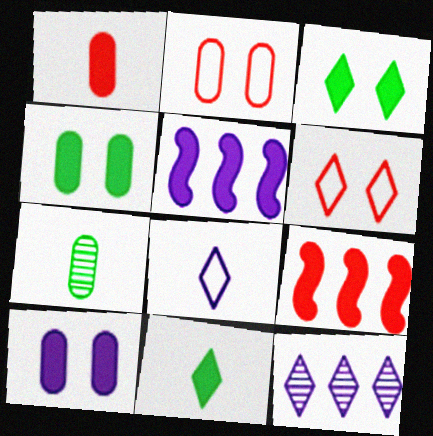[[1, 3, 5], 
[5, 6, 7], 
[6, 11, 12], 
[9, 10, 11]]